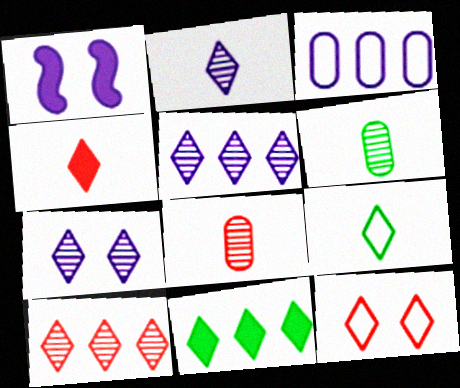[[1, 2, 3], 
[2, 4, 9], 
[2, 5, 7], 
[2, 11, 12], 
[4, 10, 12]]